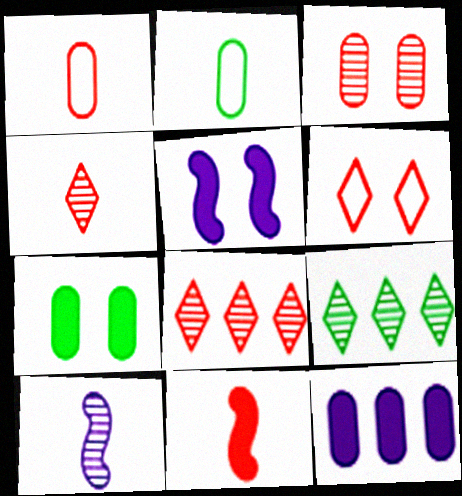[[1, 4, 11], 
[1, 5, 9], 
[2, 3, 12], 
[2, 5, 8], 
[3, 9, 10]]